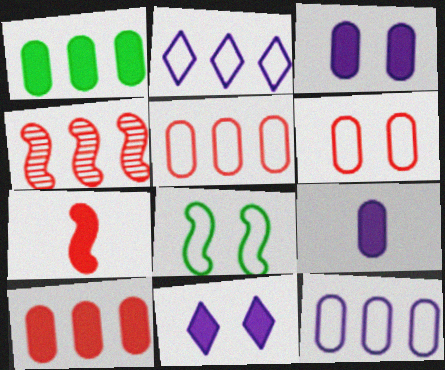[[1, 2, 4], 
[1, 7, 11]]